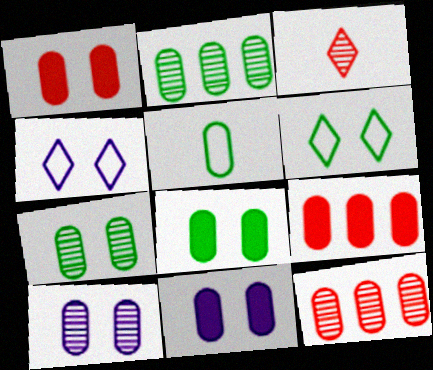[[1, 8, 11], 
[2, 5, 8], 
[5, 9, 10], 
[5, 11, 12]]